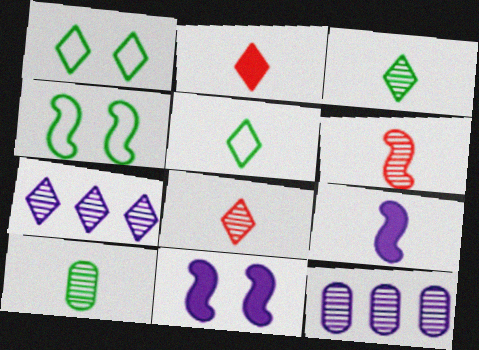[[1, 2, 7], 
[2, 4, 12]]